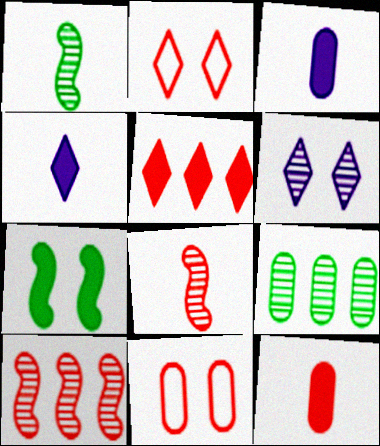[[2, 10, 12], 
[3, 5, 7], 
[3, 9, 11], 
[5, 8, 11], 
[6, 7, 11], 
[6, 8, 9]]